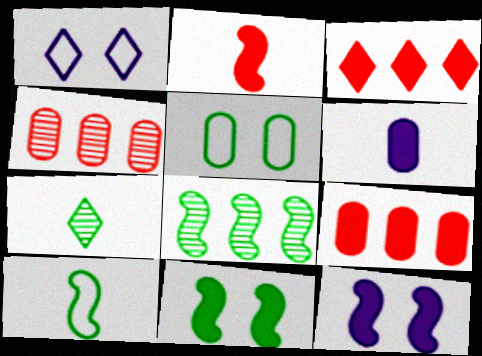[[1, 3, 7], 
[3, 6, 11], 
[4, 5, 6], 
[8, 10, 11]]